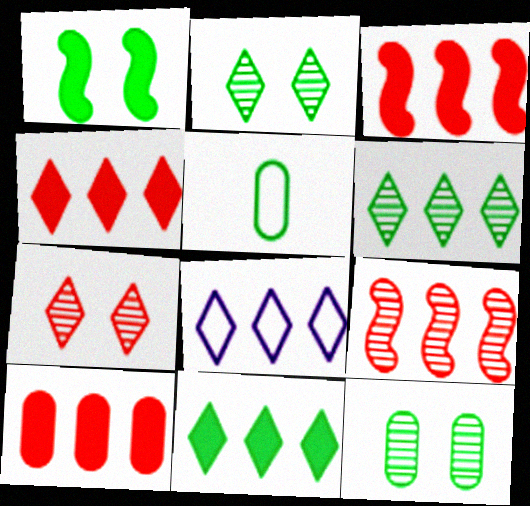[[1, 5, 6], 
[3, 4, 10], 
[4, 6, 8]]